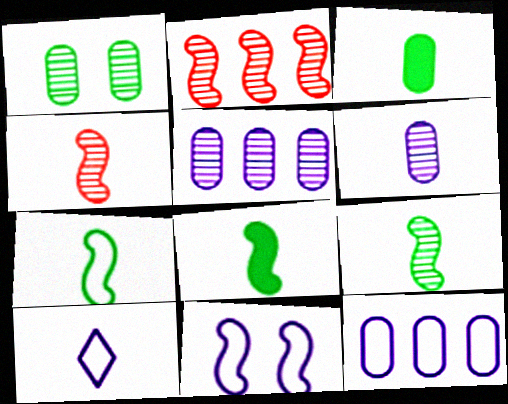[[2, 8, 11], 
[3, 4, 10], 
[7, 8, 9], 
[10, 11, 12]]